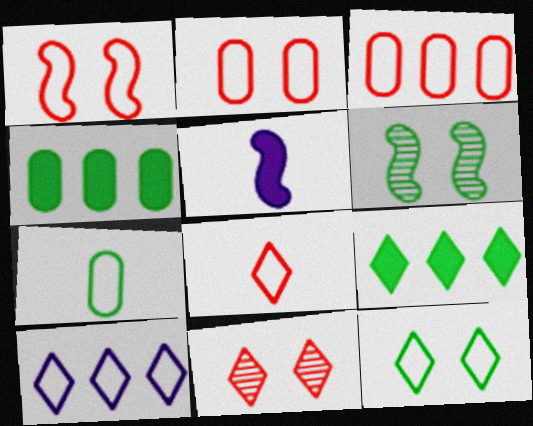[[1, 3, 8], 
[1, 7, 10], 
[6, 7, 9], 
[8, 10, 12]]